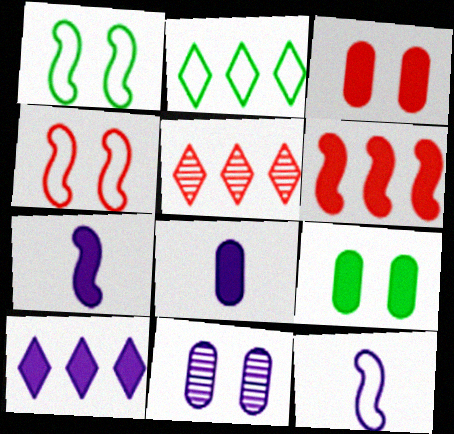[[1, 5, 8], 
[2, 5, 10], 
[5, 9, 12], 
[10, 11, 12]]